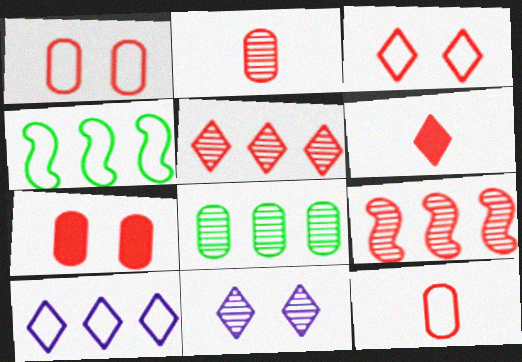[[1, 6, 9], 
[3, 5, 6]]